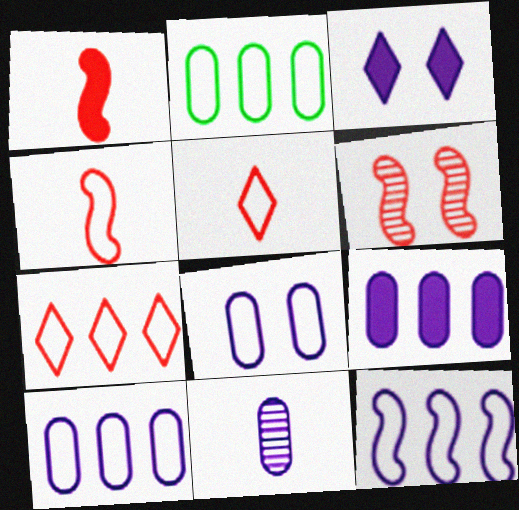[[2, 7, 12], 
[3, 11, 12], 
[8, 9, 11]]